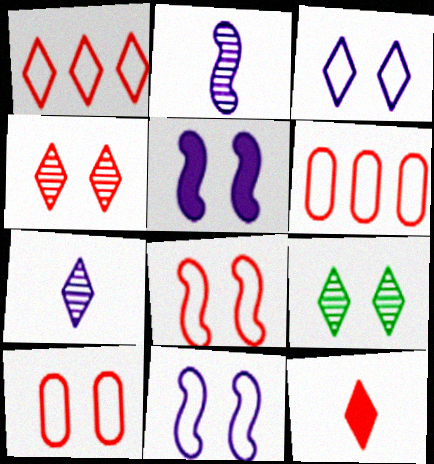[[1, 4, 12], 
[5, 9, 10]]